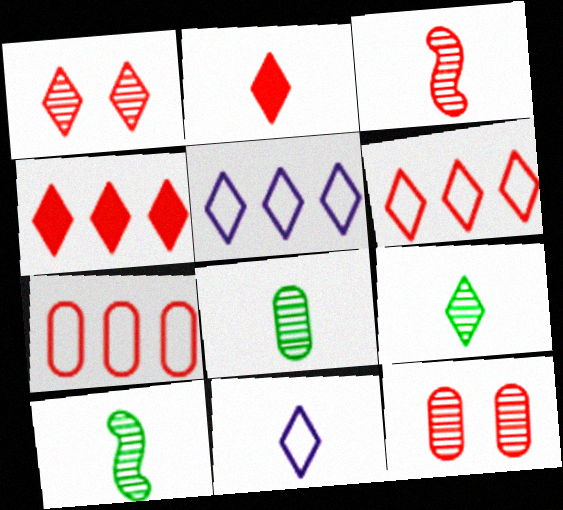[[1, 2, 6], 
[2, 9, 11], 
[8, 9, 10]]